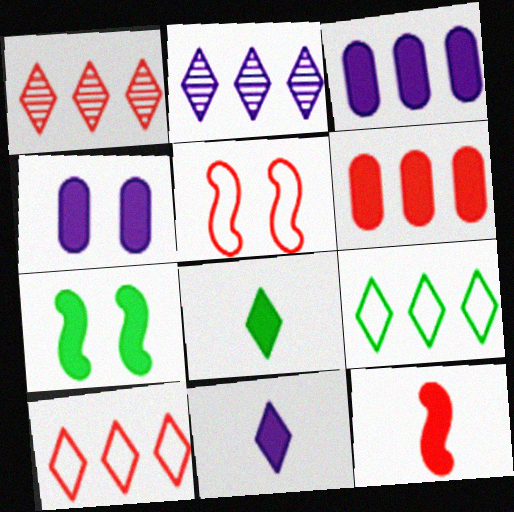[[6, 7, 11]]